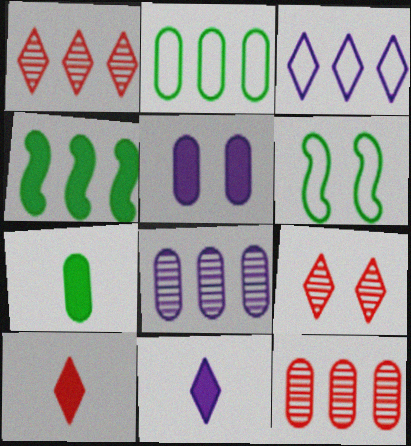[[3, 4, 12], 
[4, 5, 10], 
[5, 6, 9], 
[6, 8, 10], 
[6, 11, 12]]